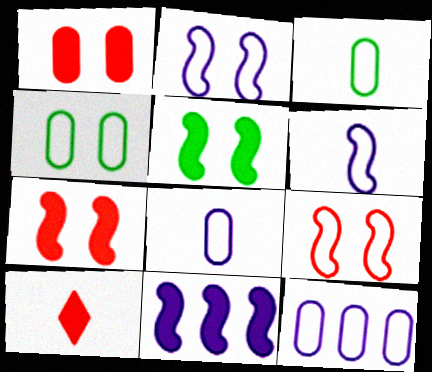[]